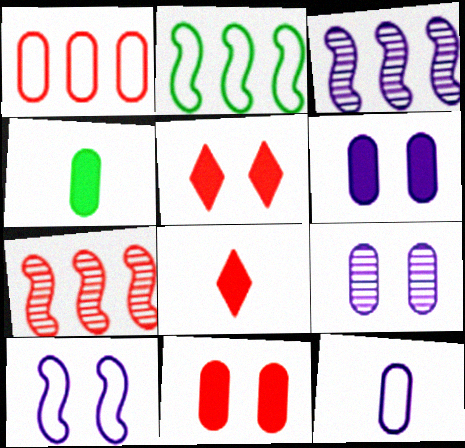[[1, 4, 9], 
[2, 8, 9]]